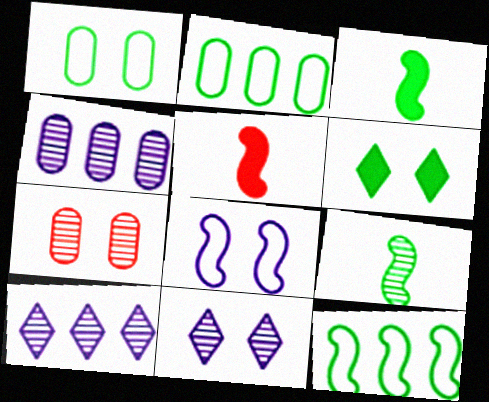[[1, 5, 10], 
[2, 5, 11], 
[2, 6, 9], 
[6, 7, 8], 
[7, 9, 10]]